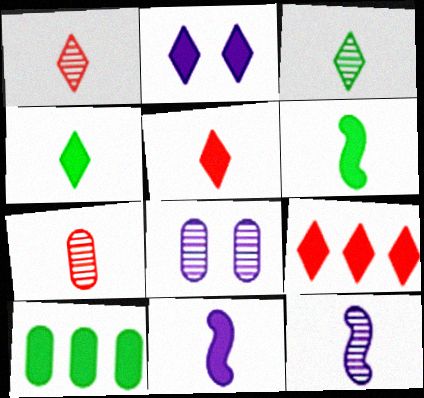[[2, 4, 9], 
[3, 7, 12]]